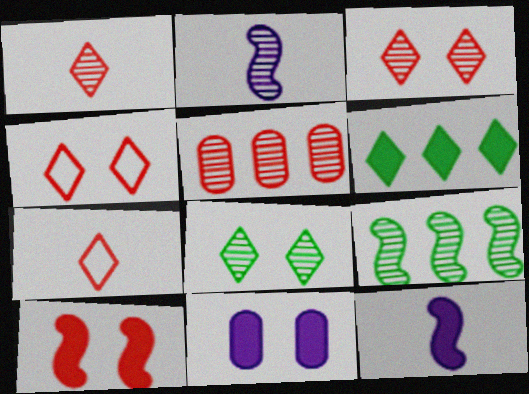[[2, 5, 8], 
[5, 7, 10], 
[7, 9, 11]]